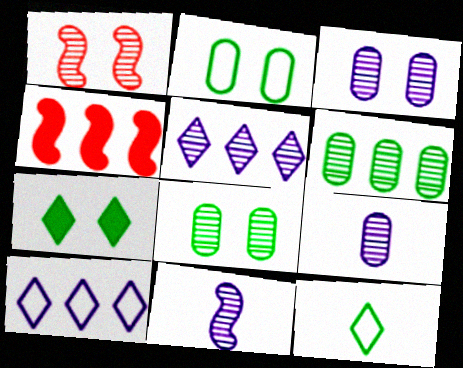[[3, 4, 12], 
[3, 5, 11], 
[4, 6, 10]]